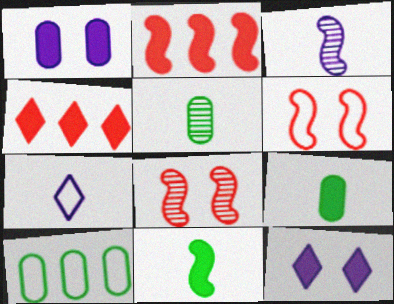[[1, 4, 11], 
[2, 9, 12], 
[6, 7, 10]]